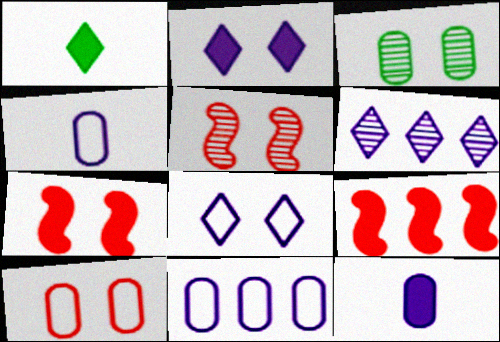[[1, 5, 11], 
[3, 7, 8]]